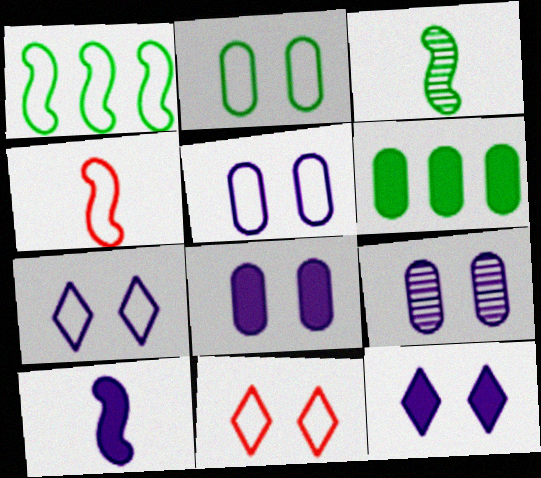[[3, 4, 10], 
[5, 8, 9]]